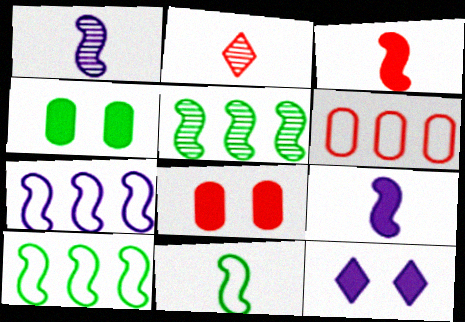[[1, 3, 11], 
[2, 4, 7]]